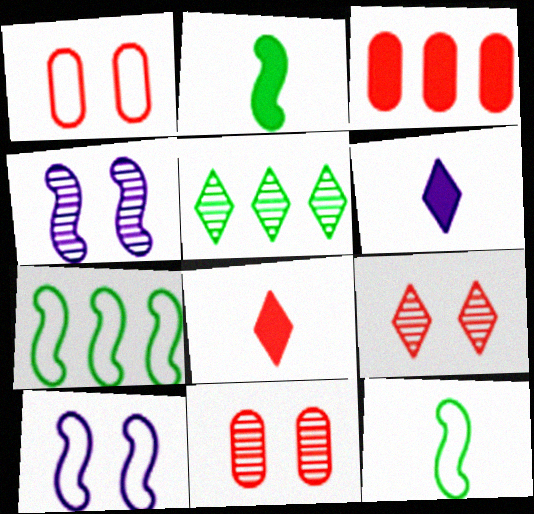[[6, 7, 11]]